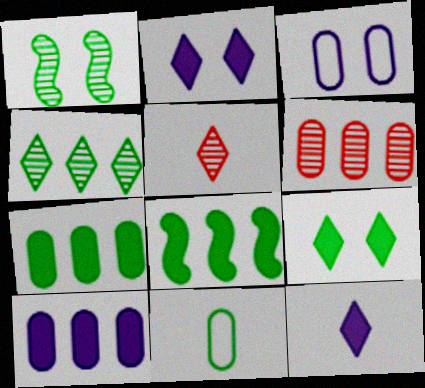[[3, 5, 8]]